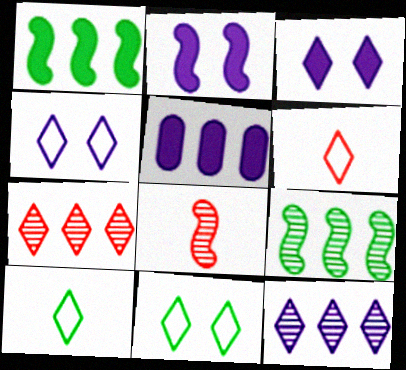[[3, 7, 10], 
[5, 8, 11]]